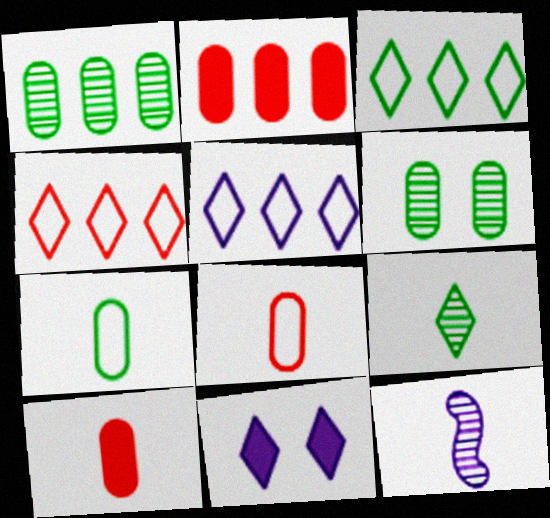[[3, 4, 5], 
[4, 9, 11]]